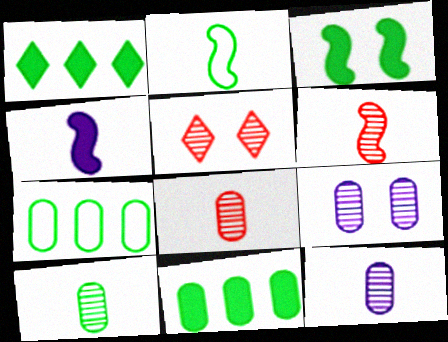[[2, 4, 6], 
[4, 5, 7], 
[8, 10, 12]]